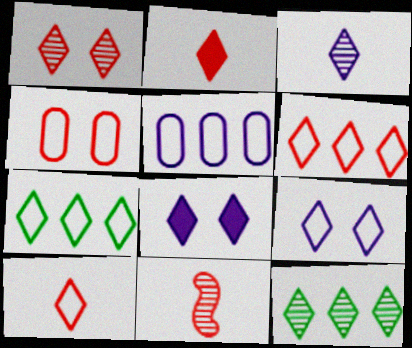[[1, 2, 6], 
[1, 3, 12], 
[2, 9, 12], 
[7, 9, 10], 
[8, 10, 12]]